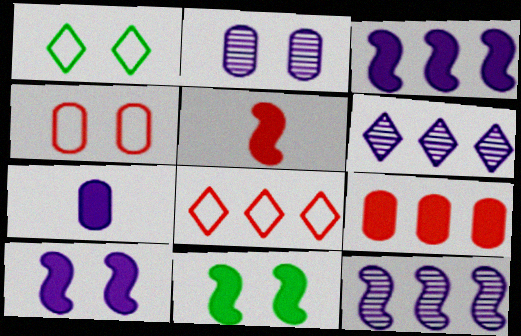[[3, 5, 11]]